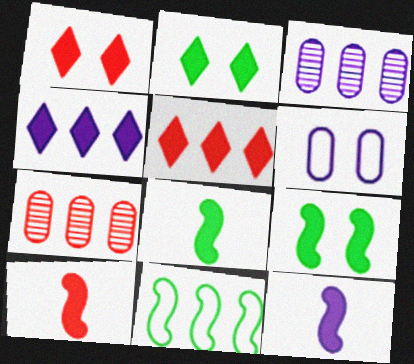[[3, 5, 11], 
[4, 7, 11], 
[8, 10, 12]]